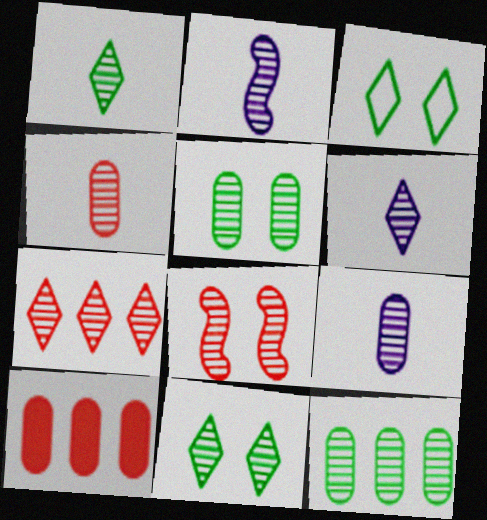[[1, 2, 4], 
[2, 3, 10], 
[2, 5, 7], 
[2, 6, 9], 
[4, 7, 8], 
[6, 7, 11], 
[6, 8, 12]]